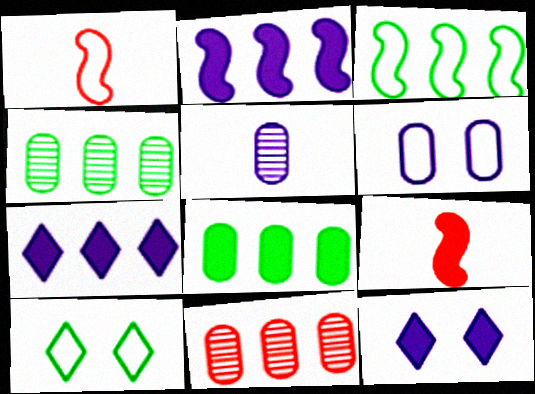[[1, 4, 12], 
[3, 7, 11], 
[8, 9, 12]]